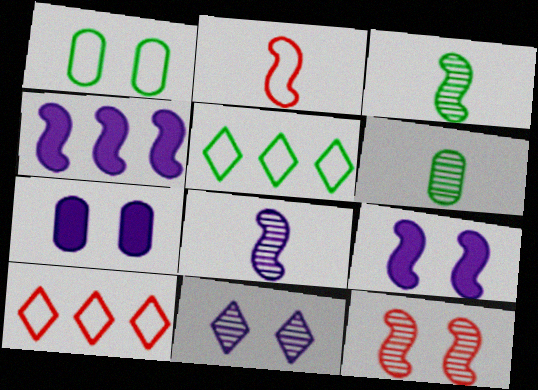[[3, 7, 10], 
[6, 9, 10]]